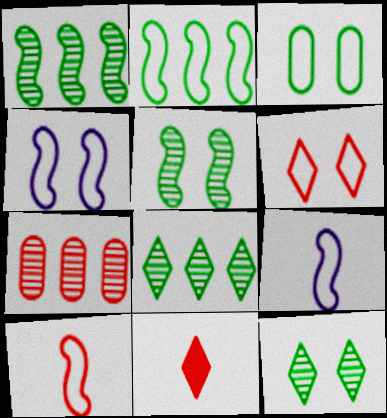[[2, 4, 10], 
[3, 4, 6]]